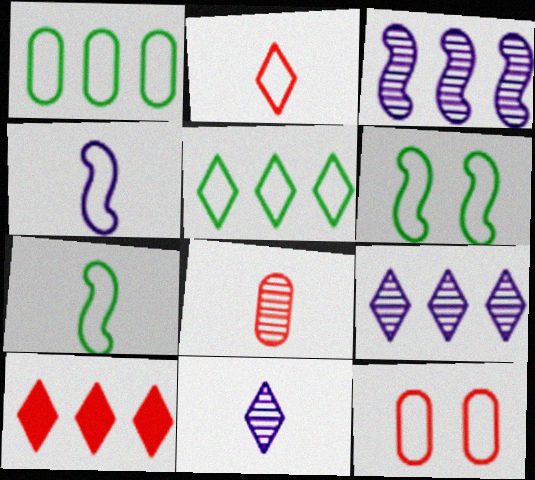[[1, 3, 10], 
[4, 5, 12], 
[5, 9, 10]]